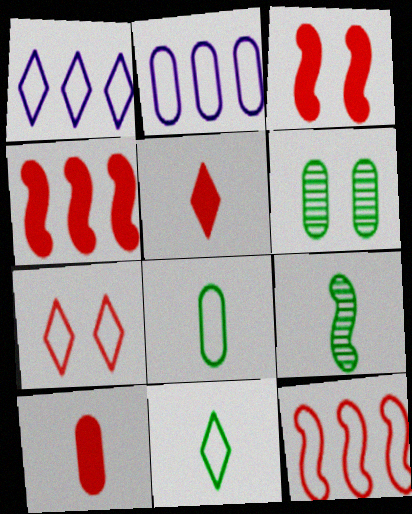[[1, 7, 11], 
[2, 6, 10]]